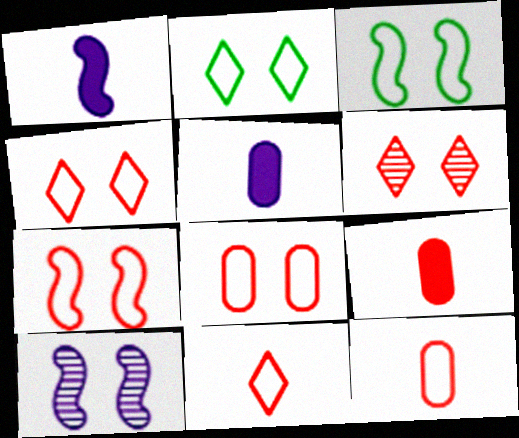[[4, 7, 8]]